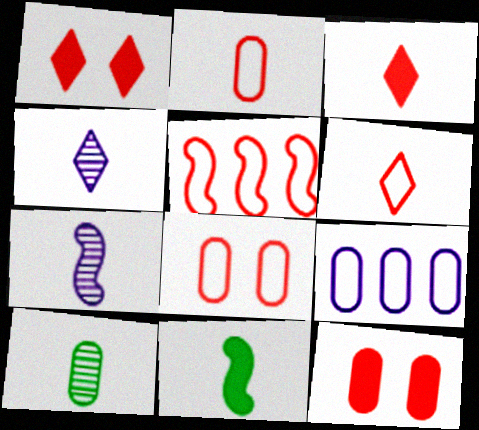[[2, 4, 11], 
[5, 6, 8], 
[9, 10, 12]]